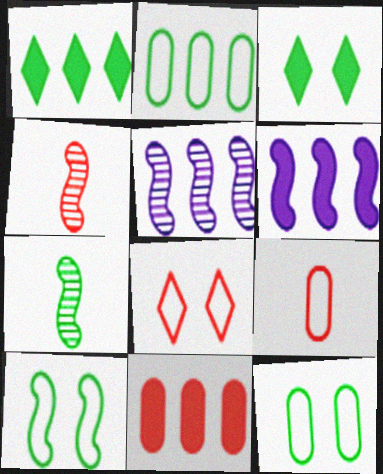[[1, 6, 11], 
[1, 7, 12], 
[2, 3, 7], 
[3, 5, 9], 
[4, 6, 10], 
[4, 8, 11]]